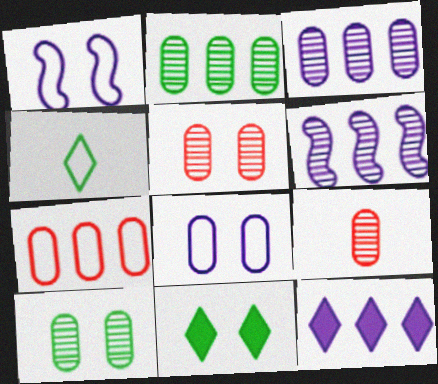[[1, 4, 7], 
[1, 5, 11], 
[3, 9, 10]]